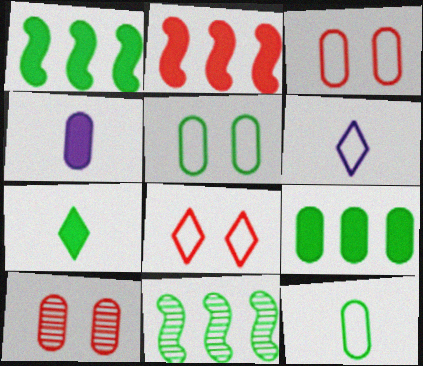[[1, 6, 10], 
[4, 8, 11], 
[5, 7, 11]]